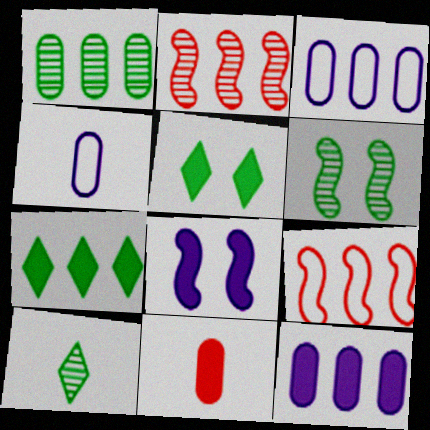[[1, 6, 10], 
[2, 3, 7], 
[2, 4, 5], 
[7, 8, 11]]